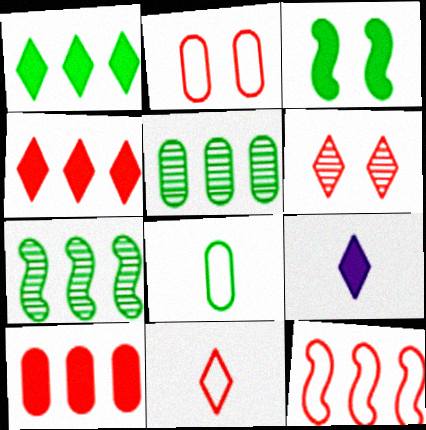[[2, 7, 9], 
[2, 11, 12], 
[3, 9, 10], 
[4, 6, 11]]